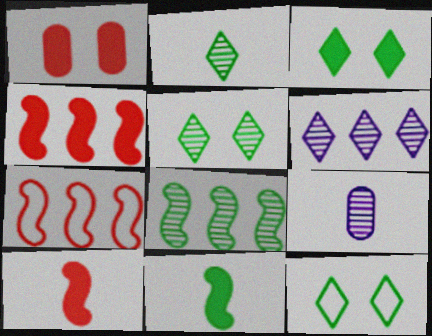[[3, 5, 12], 
[3, 7, 9], 
[4, 9, 12]]